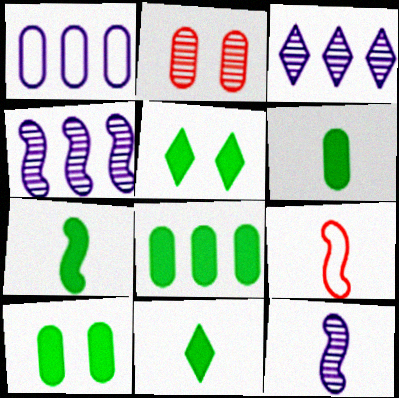[[1, 2, 6], 
[3, 9, 10], 
[5, 7, 8], 
[6, 7, 11], 
[6, 8, 10], 
[7, 9, 12]]